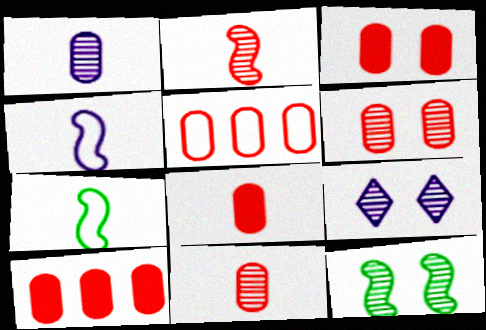[[3, 5, 11], 
[3, 8, 10], 
[5, 6, 8], 
[6, 9, 12], 
[7, 9, 10]]